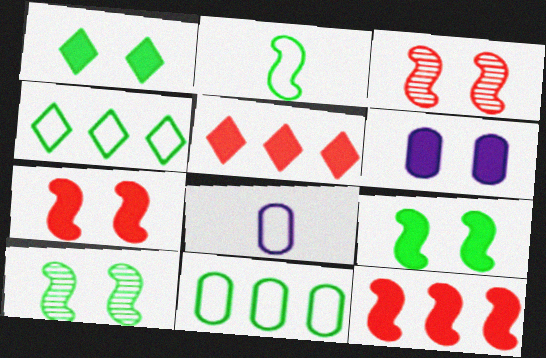[[1, 6, 7], 
[5, 8, 10]]